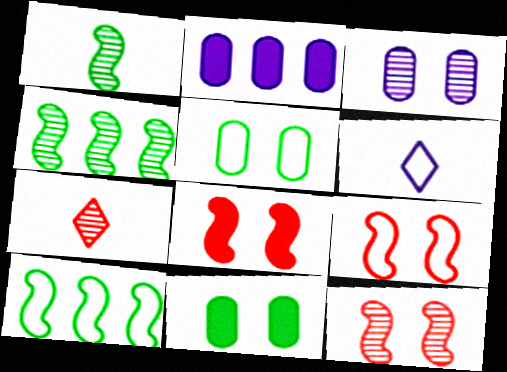[[3, 4, 7], 
[8, 9, 12]]